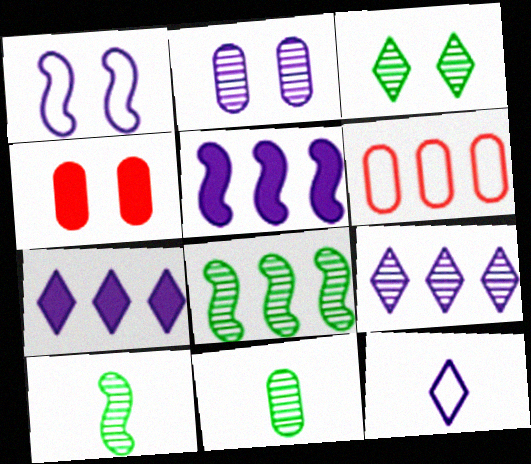[[1, 3, 4], 
[2, 5, 12], 
[3, 8, 11], 
[4, 8, 12], 
[6, 7, 8]]